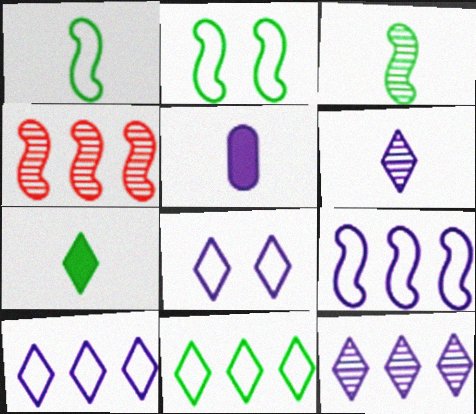[]